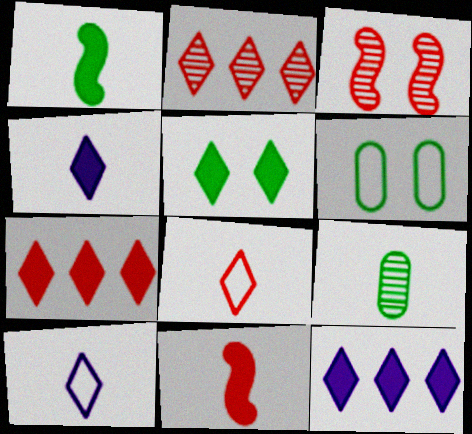[[2, 5, 10], 
[4, 5, 7], 
[9, 10, 11]]